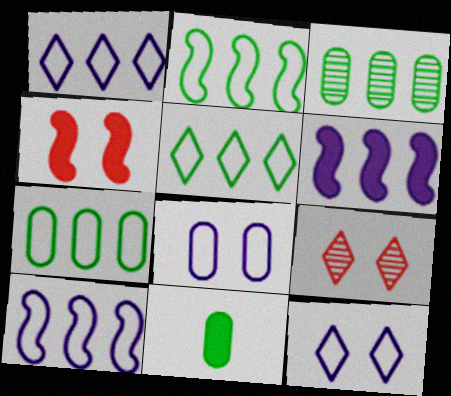[[2, 5, 7], 
[9, 10, 11]]